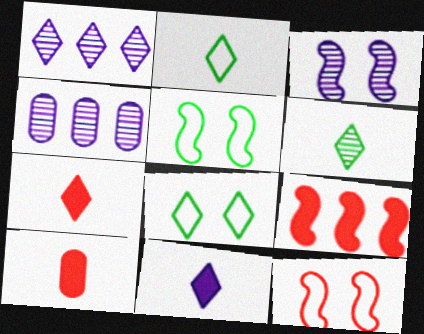[[1, 5, 10], 
[1, 7, 8], 
[4, 5, 7]]